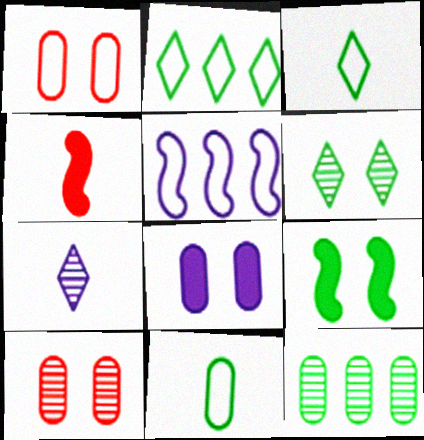[[1, 3, 5], 
[3, 9, 12], 
[4, 7, 11], 
[5, 7, 8]]